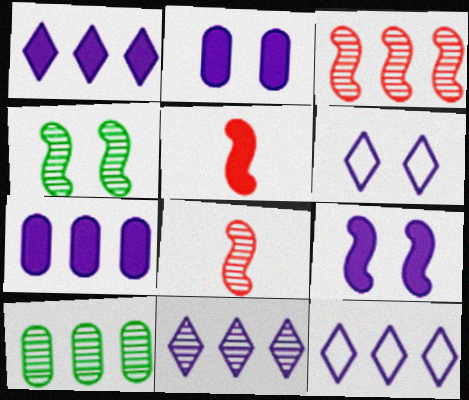[[1, 11, 12], 
[3, 10, 11], 
[5, 6, 10]]